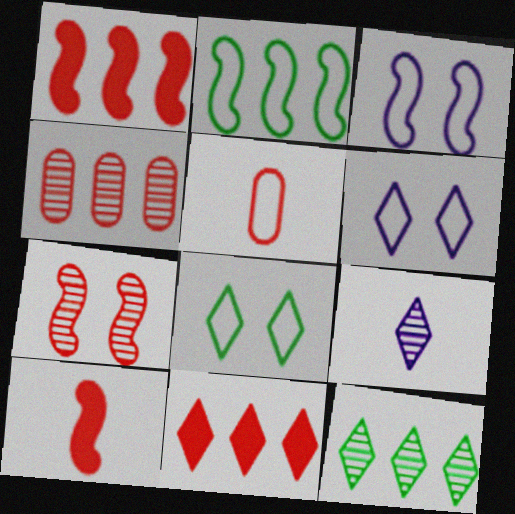[[2, 5, 6], 
[5, 7, 11], 
[8, 9, 11]]